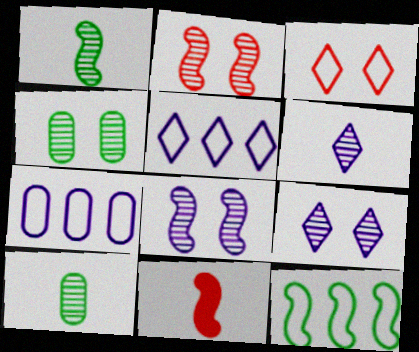[[2, 4, 9], 
[4, 5, 11], 
[8, 11, 12]]